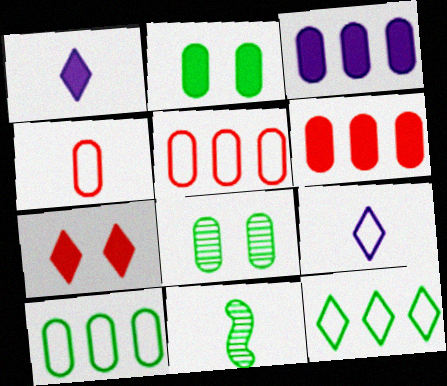[[1, 4, 11], 
[2, 11, 12], 
[3, 4, 8]]